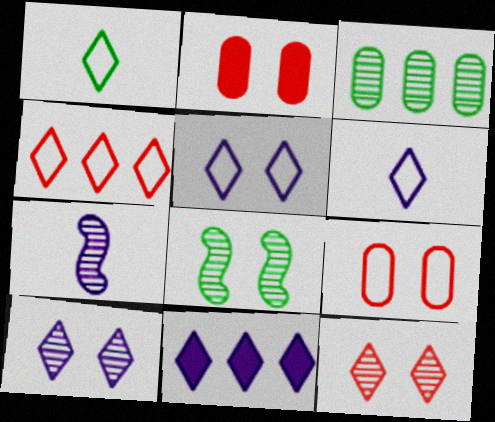[[1, 4, 5], 
[1, 11, 12], 
[2, 5, 8], 
[3, 7, 12], 
[6, 10, 11]]